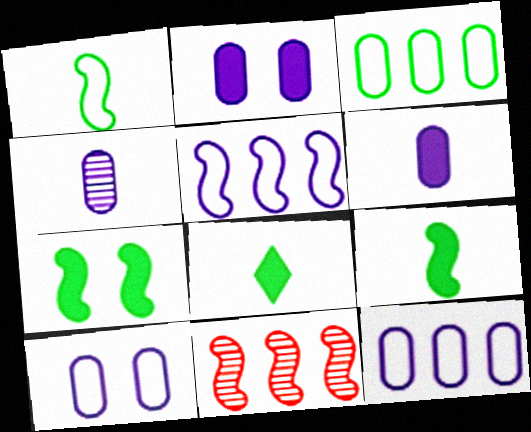[[2, 4, 12], 
[8, 10, 11]]